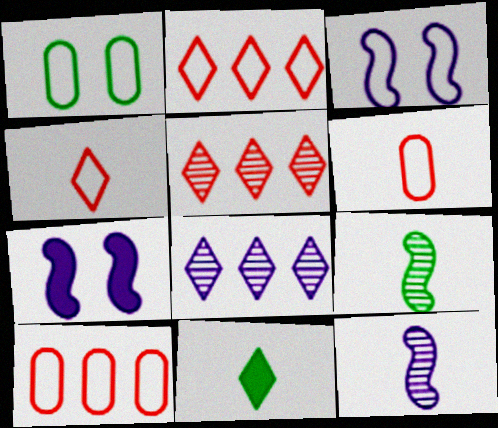[[6, 11, 12]]